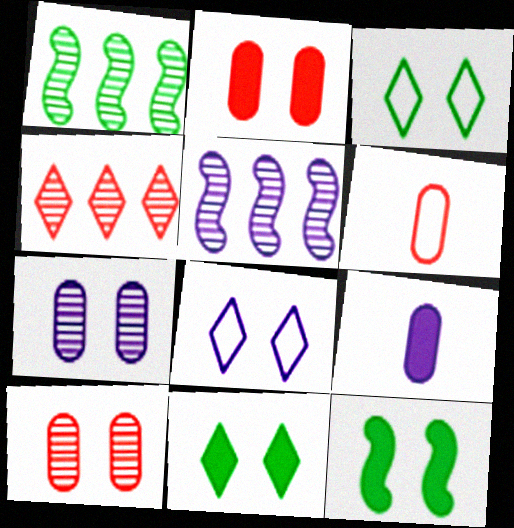[[5, 6, 11], 
[5, 8, 9], 
[8, 10, 12]]